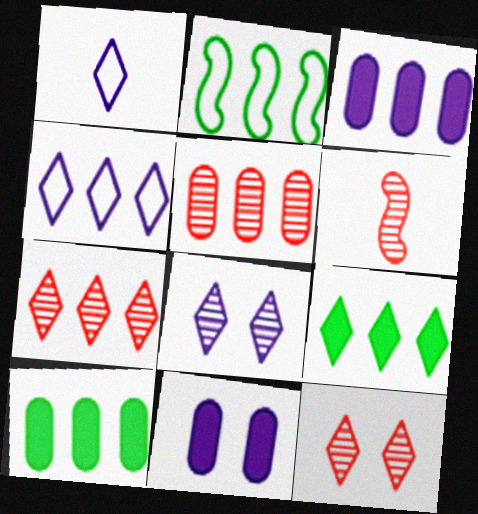[[1, 9, 12], 
[2, 3, 7], 
[4, 7, 9], 
[5, 6, 12]]